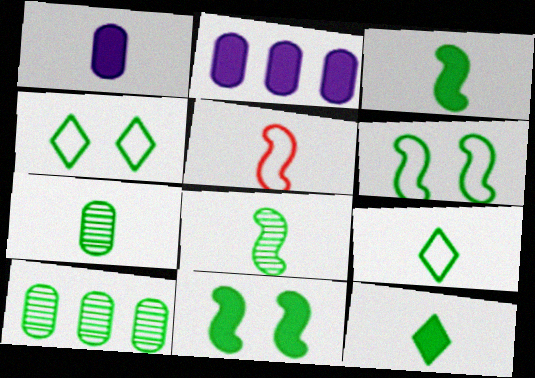[[3, 4, 10], 
[3, 7, 9], 
[6, 10, 12], 
[9, 10, 11]]